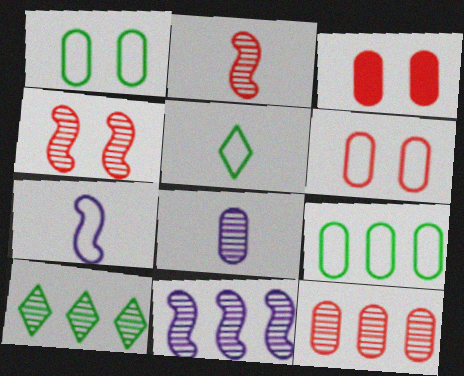[[3, 5, 11], 
[3, 7, 10], 
[3, 8, 9], 
[4, 8, 10], 
[10, 11, 12]]